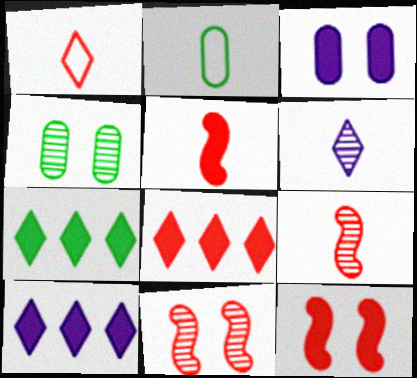[[2, 5, 6], 
[2, 10, 11], 
[3, 5, 7], 
[7, 8, 10]]